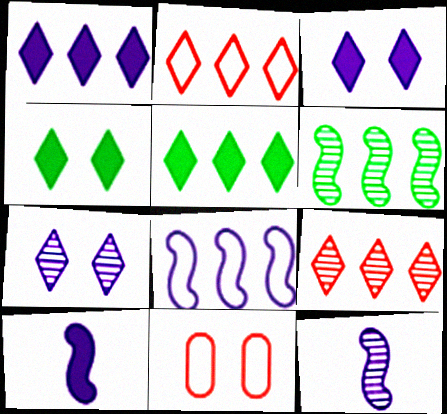[[5, 11, 12]]